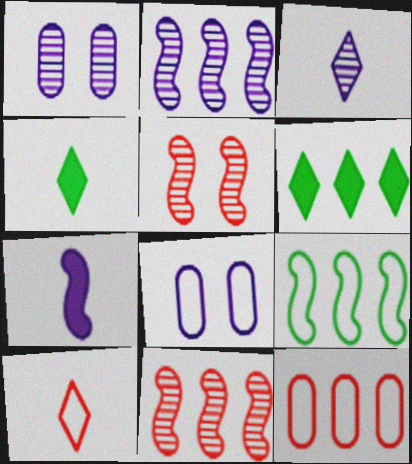[[1, 2, 3], 
[2, 6, 12], 
[3, 4, 10], 
[4, 8, 11], 
[5, 7, 9], 
[8, 9, 10]]